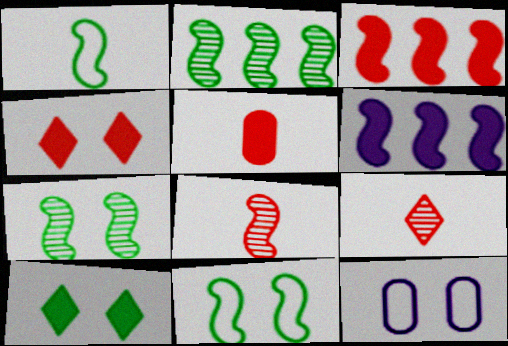[[3, 4, 5], 
[4, 7, 12], 
[5, 6, 10], 
[6, 8, 11]]